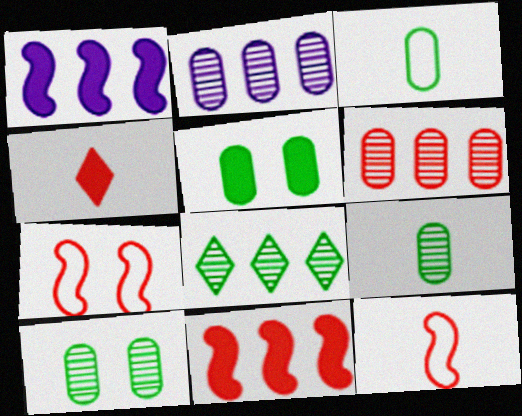[[1, 4, 5], 
[4, 6, 7]]